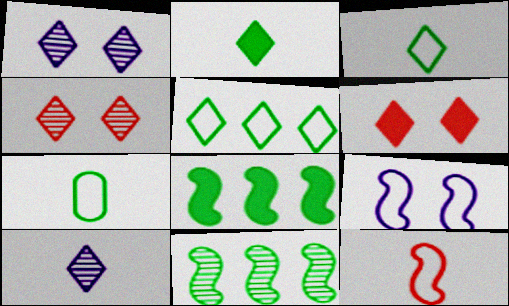[[5, 6, 10]]